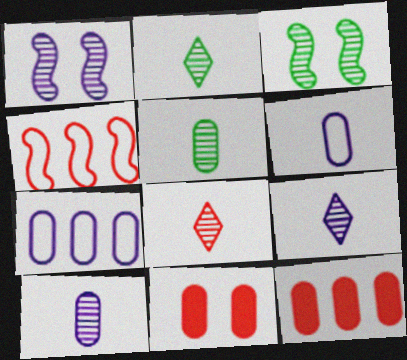[[2, 8, 9], 
[4, 8, 11], 
[5, 7, 11]]